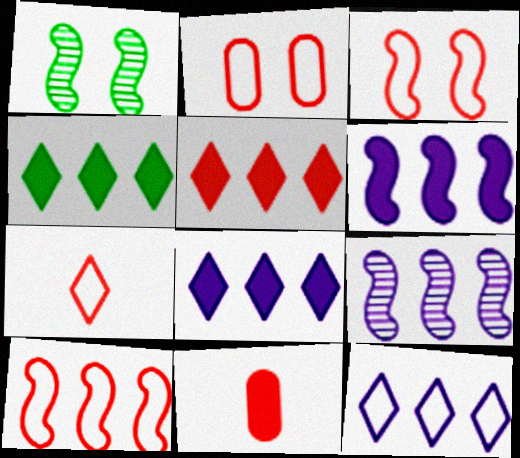[[1, 11, 12], 
[2, 7, 10], 
[4, 5, 8]]